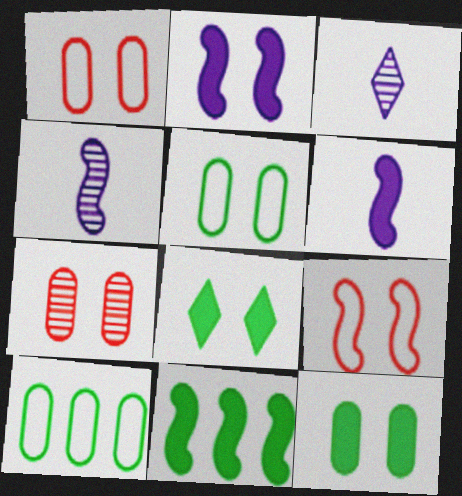[[1, 3, 11], 
[4, 9, 11]]